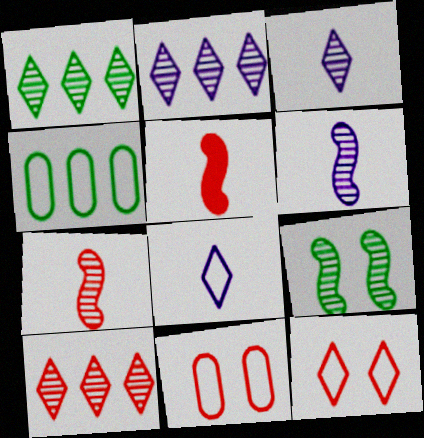[[1, 2, 10], 
[5, 10, 11]]